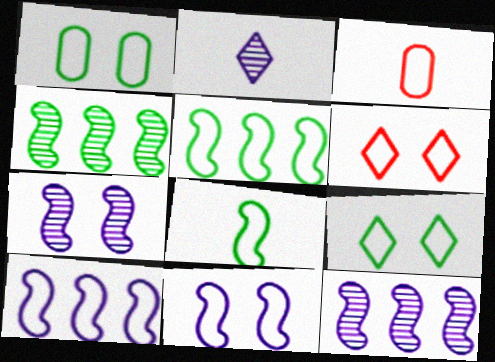[[1, 6, 11], 
[3, 9, 10]]